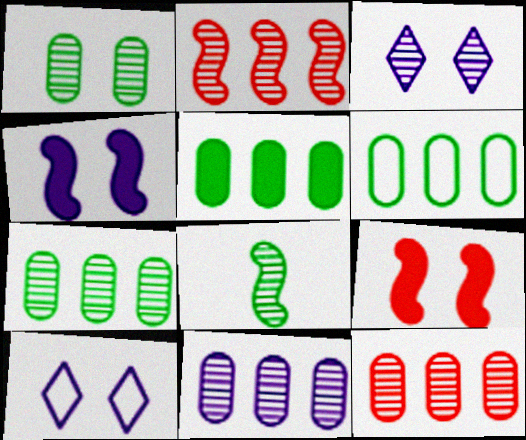[[1, 9, 10], 
[3, 8, 12], 
[5, 6, 7], 
[7, 11, 12]]